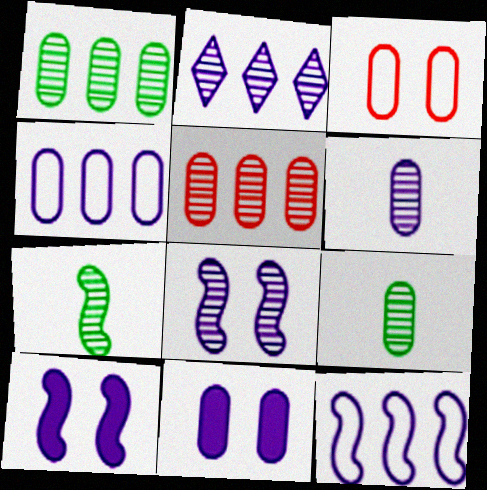[[2, 6, 8], 
[4, 6, 11]]